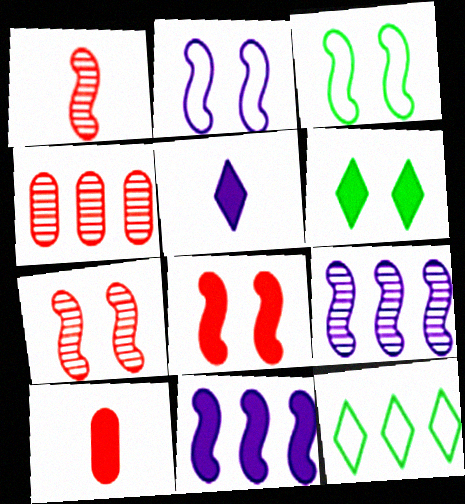[[1, 3, 11], 
[3, 4, 5], 
[4, 11, 12], 
[6, 10, 11]]